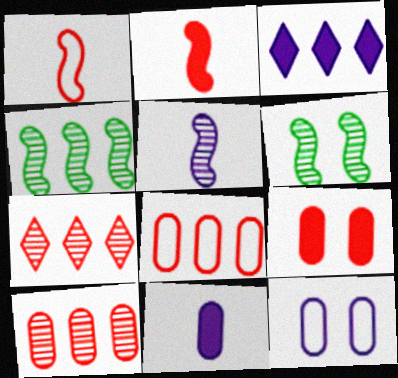[[1, 7, 9], 
[3, 4, 8], 
[3, 5, 12]]